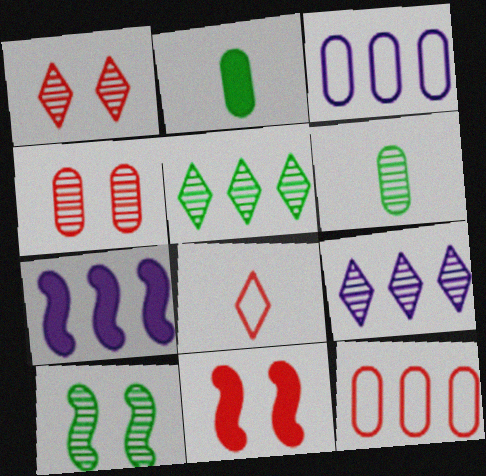[[2, 3, 4], 
[3, 7, 9], 
[5, 6, 10], 
[5, 7, 12]]